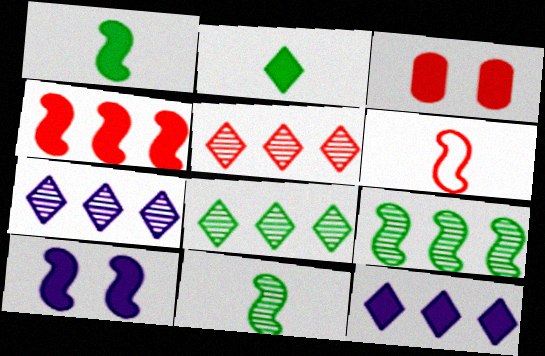[[1, 3, 12], 
[1, 4, 10], 
[3, 5, 6], 
[5, 7, 8], 
[6, 9, 10]]